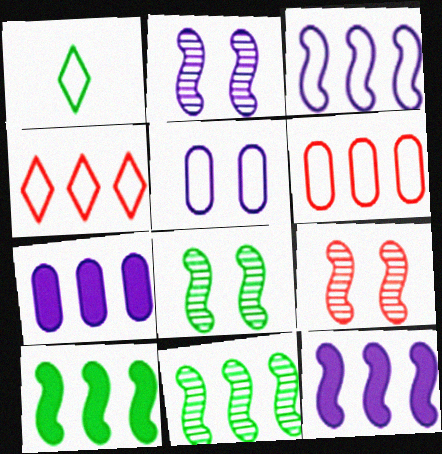[[1, 7, 9], 
[2, 8, 9], 
[4, 7, 11]]